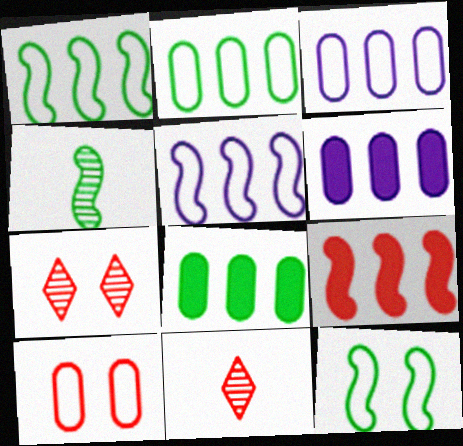[[6, 11, 12], 
[9, 10, 11]]